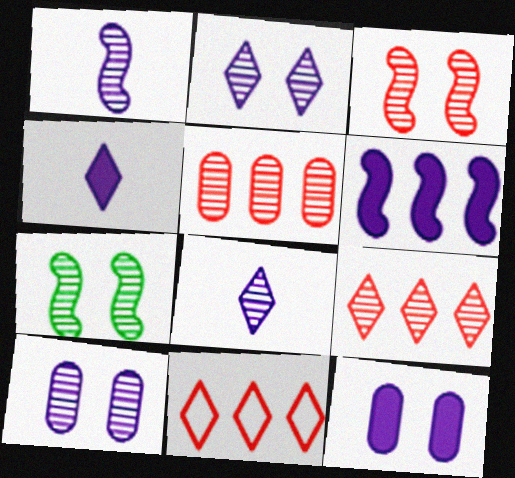[[4, 6, 12], 
[5, 7, 8]]